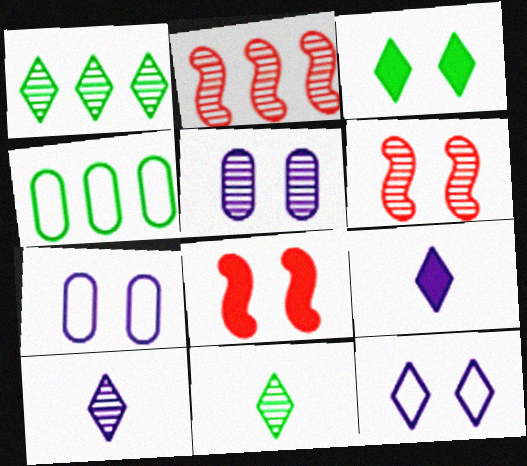[[2, 5, 11], 
[3, 6, 7], 
[4, 6, 9], 
[4, 8, 10]]